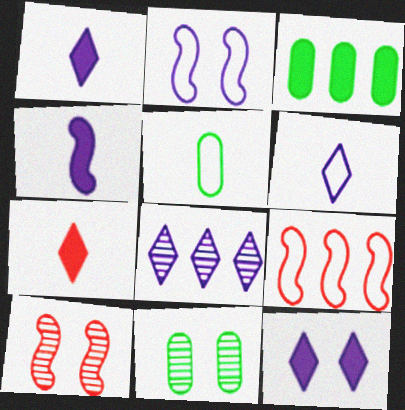[[1, 9, 11], 
[3, 5, 11], 
[3, 6, 10], 
[3, 8, 9], 
[6, 8, 12]]